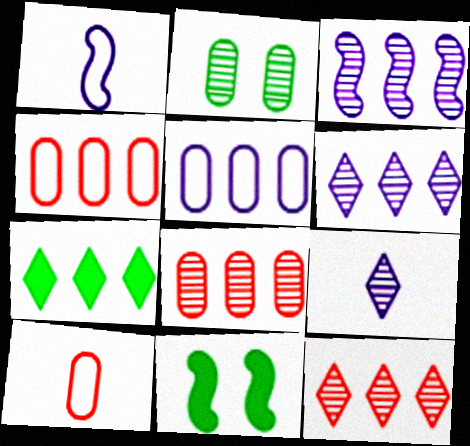[[3, 4, 7], 
[4, 9, 11], 
[6, 10, 11]]